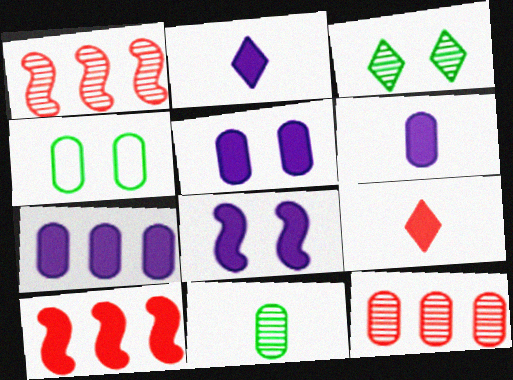[[1, 2, 4], 
[2, 7, 8], 
[4, 6, 12], 
[5, 6, 7]]